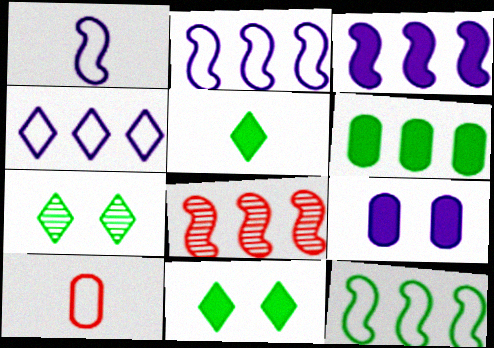[[3, 7, 10], 
[3, 8, 12], 
[4, 6, 8]]